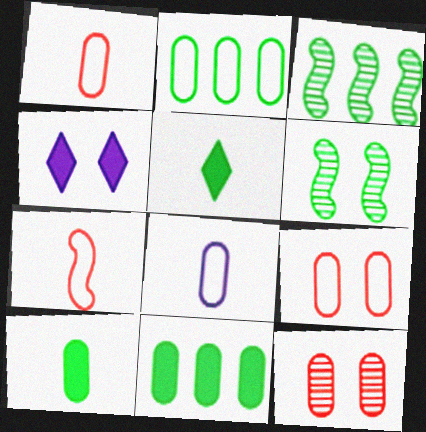[[1, 3, 4], 
[2, 5, 6], 
[2, 8, 9], 
[4, 6, 9], 
[8, 11, 12]]